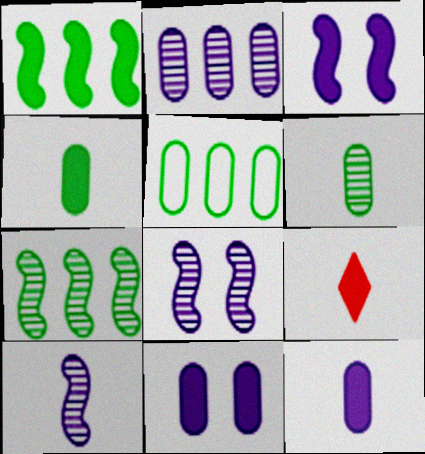[[1, 9, 11], 
[5, 8, 9]]